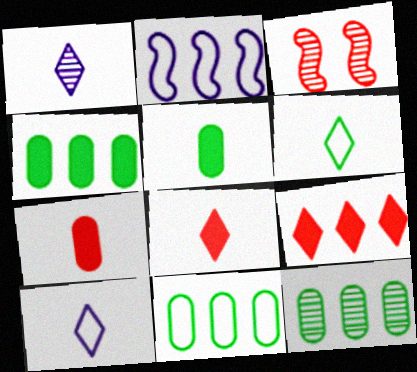[[1, 3, 12], 
[1, 6, 8], 
[2, 9, 12], 
[3, 4, 10], 
[4, 11, 12]]